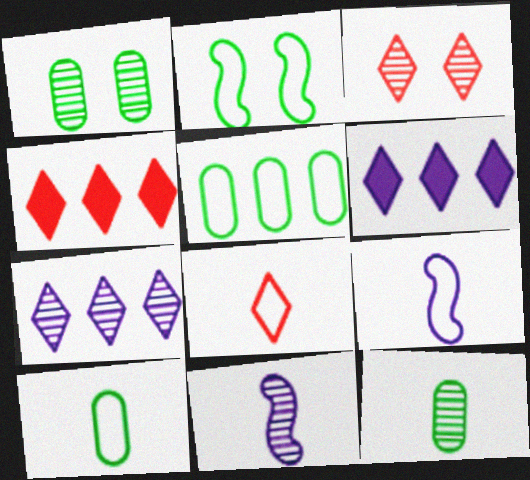[[1, 4, 9], 
[3, 4, 8], 
[8, 9, 10]]